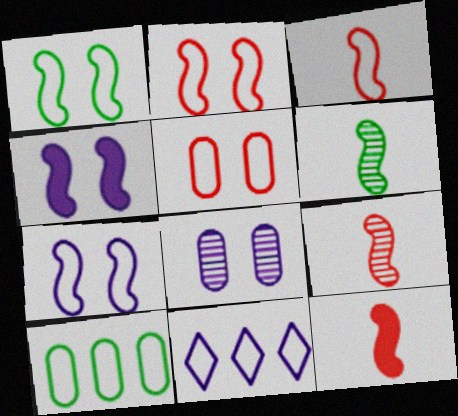[[1, 2, 7], 
[3, 9, 12]]